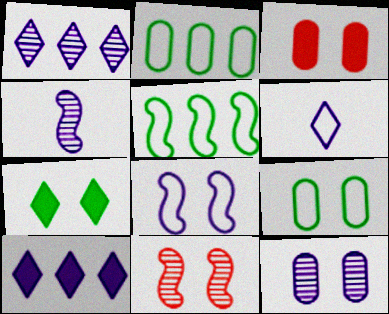[[1, 4, 12], 
[3, 9, 12]]